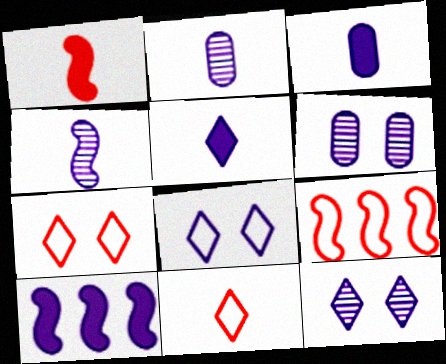[[2, 8, 10]]